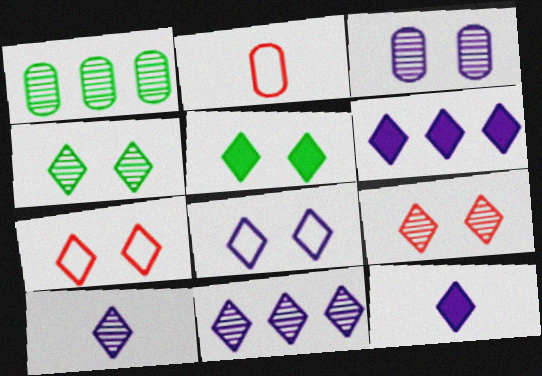[[5, 8, 9], 
[6, 8, 10], 
[8, 11, 12]]